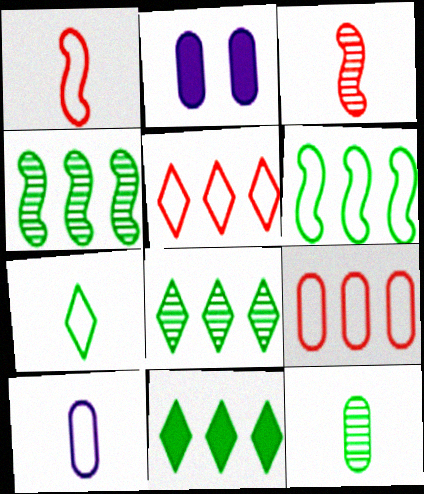[[1, 2, 8], 
[1, 7, 10], 
[2, 9, 12]]